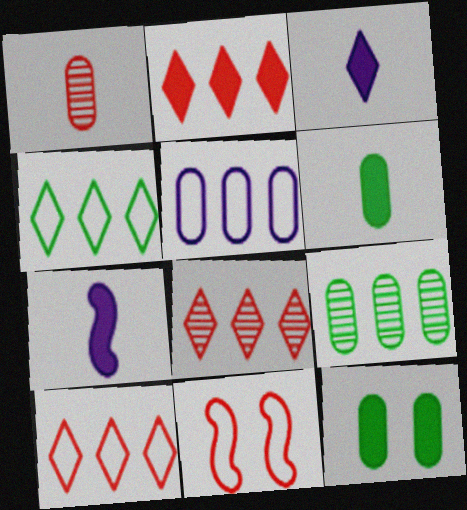[[1, 2, 11], 
[1, 5, 12], 
[2, 7, 12], 
[2, 8, 10], 
[3, 9, 11]]